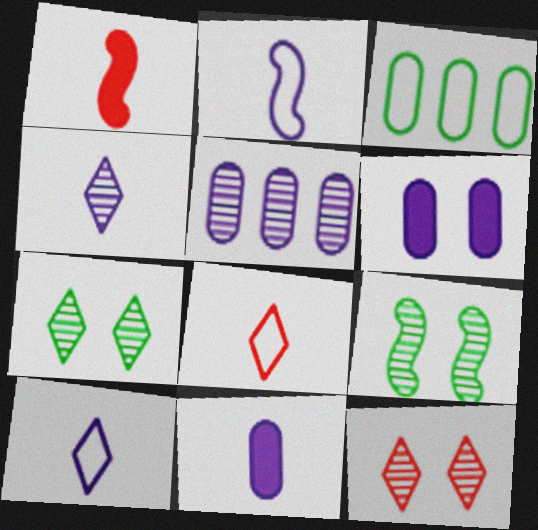[[2, 4, 11]]